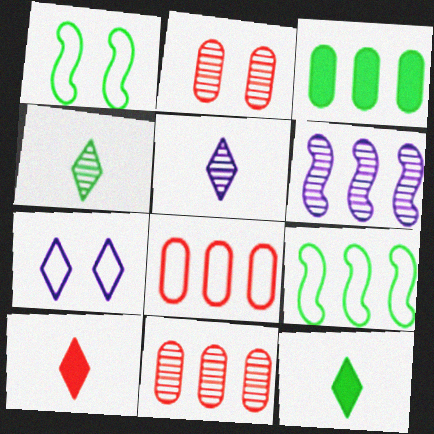[[1, 3, 4], 
[2, 4, 6]]